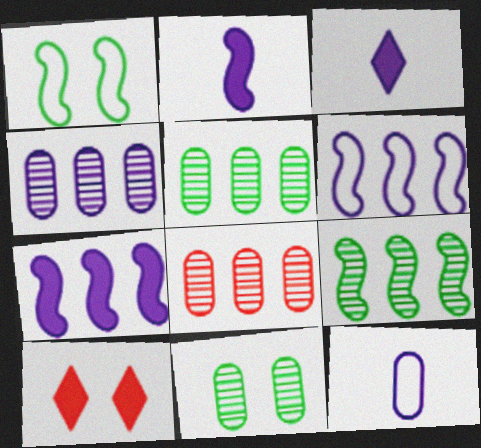[[1, 3, 8], 
[4, 5, 8], 
[9, 10, 12]]